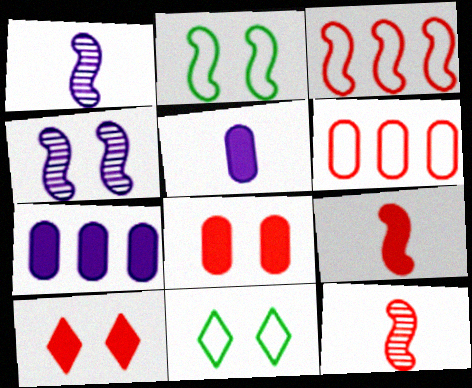[[4, 8, 11], 
[6, 10, 12], 
[7, 11, 12]]